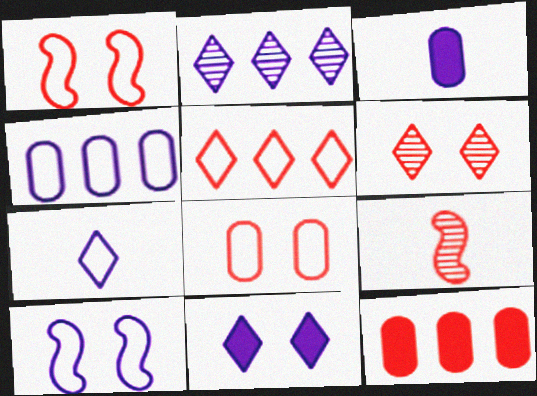[[2, 3, 10], 
[2, 7, 11], 
[4, 7, 10]]